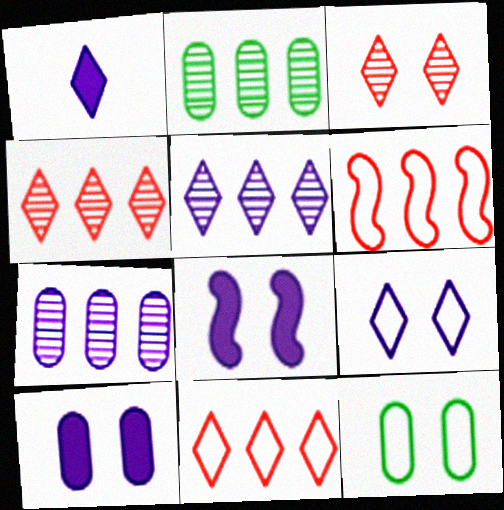[[1, 5, 9], 
[3, 8, 12]]